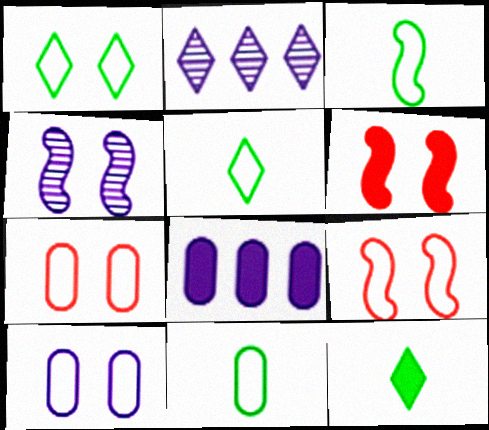[[1, 9, 10], 
[2, 6, 11], 
[3, 5, 11], 
[6, 8, 12]]